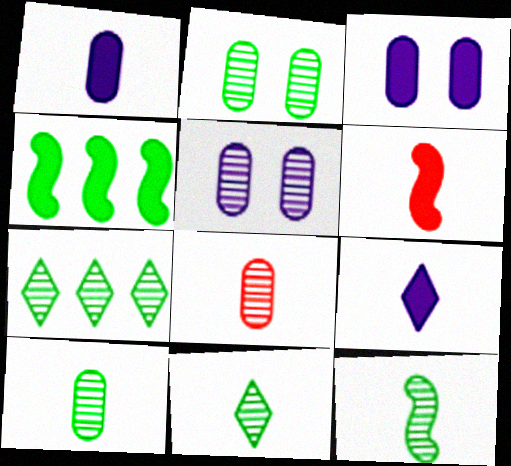[[2, 7, 12], 
[10, 11, 12]]